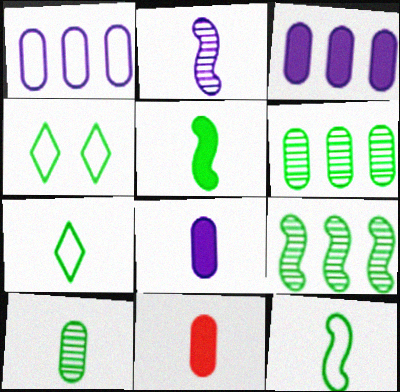[[2, 7, 11], 
[4, 5, 6], 
[5, 7, 10]]